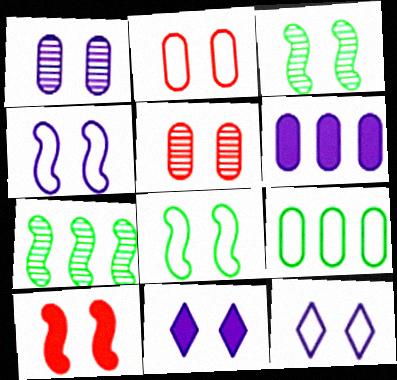[[1, 4, 11], 
[2, 3, 11], 
[2, 8, 12], 
[3, 4, 10], 
[5, 8, 11]]